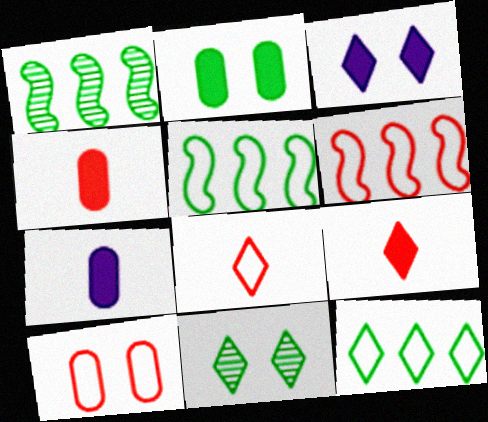[[6, 7, 11], 
[6, 8, 10]]